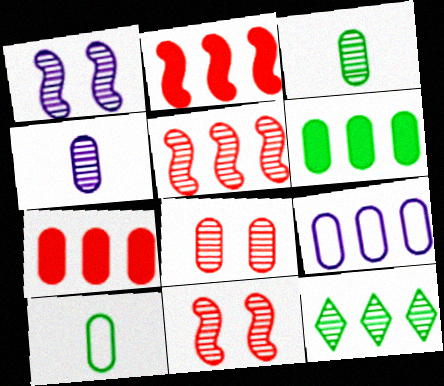[[2, 9, 12], 
[4, 11, 12]]